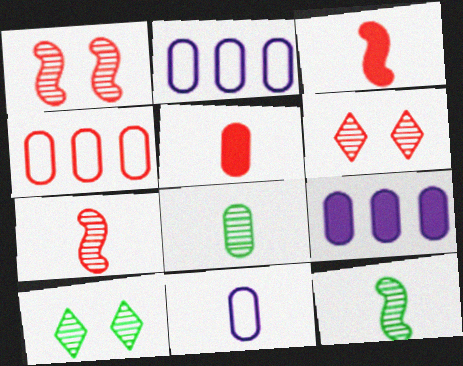[[2, 3, 10], 
[3, 4, 6], 
[5, 8, 11]]